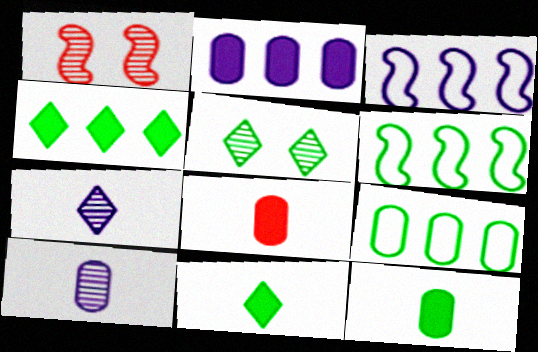[[3, 5, 8], 
[5, 6, 12]]